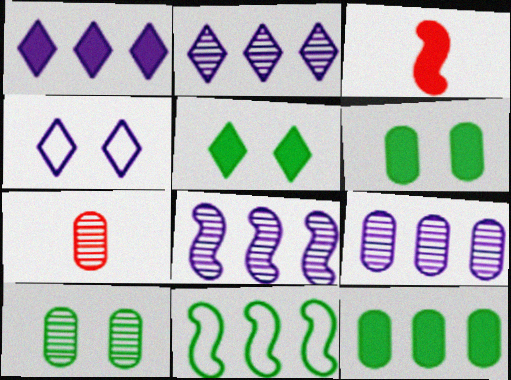[[1, 3, 6], 
[2, 8, 9], 
[7, 9, 10]]